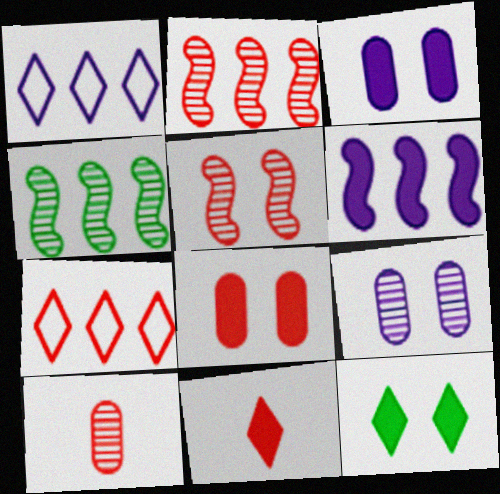[]